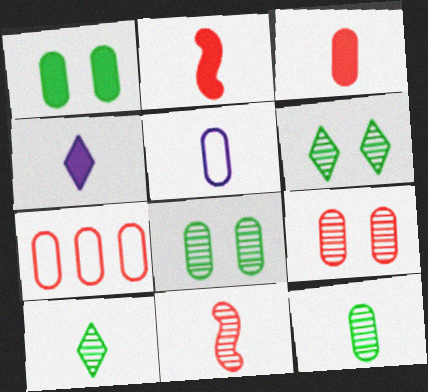[[2, 5, 10], 
[3, 5, 12], 
[3, 7, 9]]